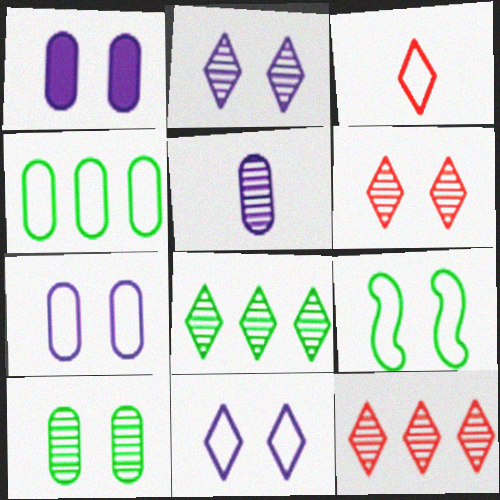[[1, 6, 9]]